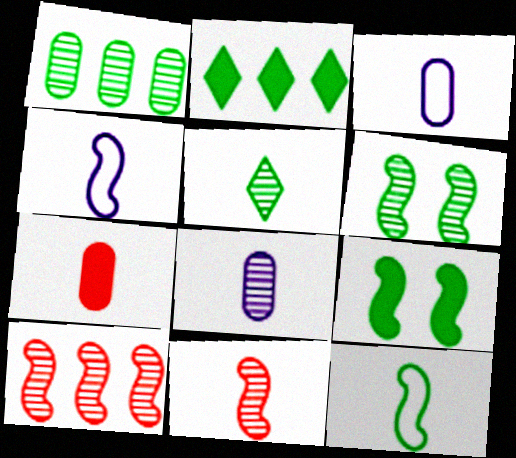[[1, 5, 6], 
[4, 5, 7], 
[4, 9, 10], 
[5, 8, 11]]